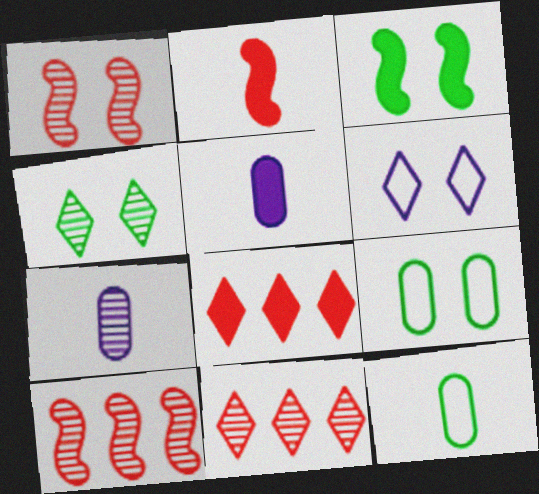[[3, 4, 9], 
[3, 5, 8], 
[4, 7, 10]]